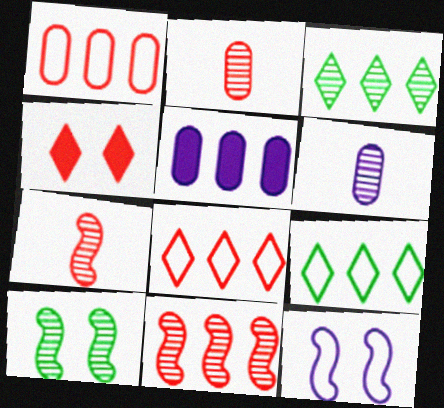[[1, 4, 7], 
[5, 9, 11]]